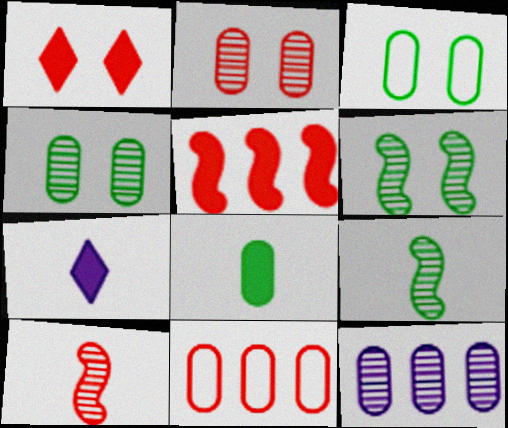[[1, 10, 11], 
[6, 7, 11]]